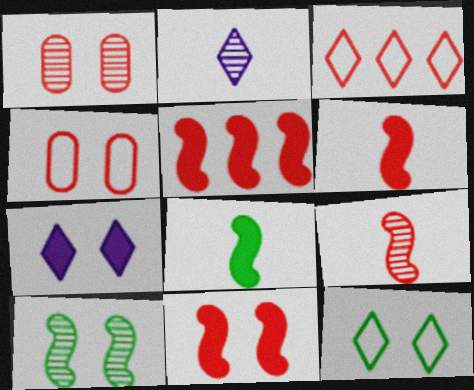[[1, 3, 6], 
[4, 7, 10], 
[5, 6, 11]]